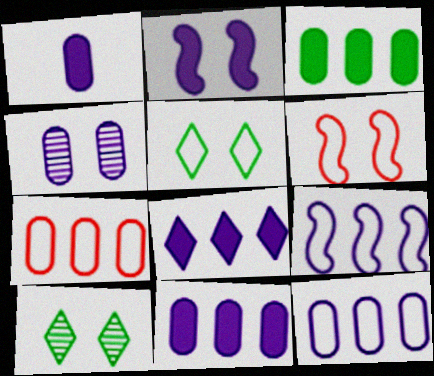[[1, 2, 8], 
[1, 4, 12]]